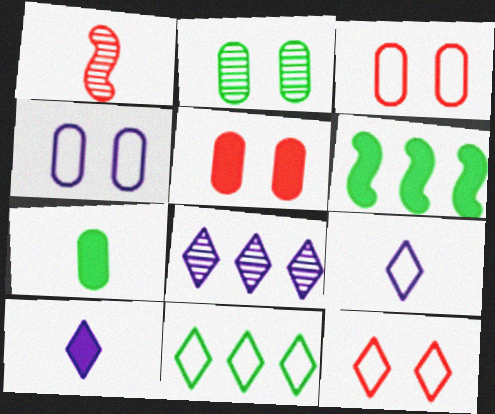[[1, 2, 8], 
[1, 7, 9], 
[2, 4, 5], 
[5, 6, 10], 
[9, 11, 12]]